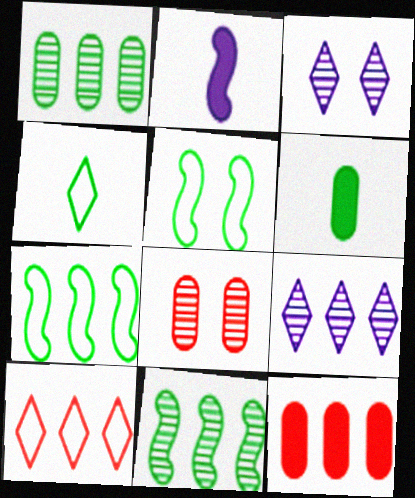[[7, 9, 12]]